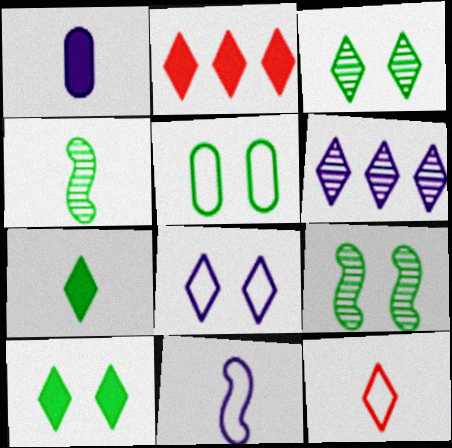[[1, 4, 12], 
[5, 9, 10], 
[6, 10, 12]]